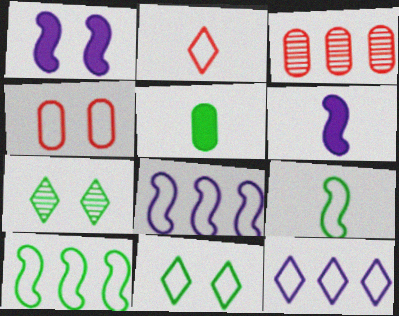[[1, 4, 7], 
[2, 11, 12], 
[3, 6, 11], 
[4, 9, 12], 
[5, 7, 10]]